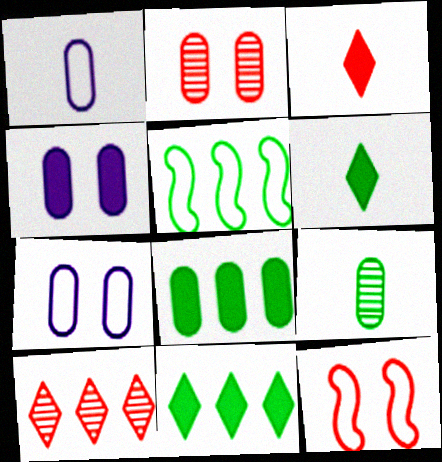[[1, 2, 8]]